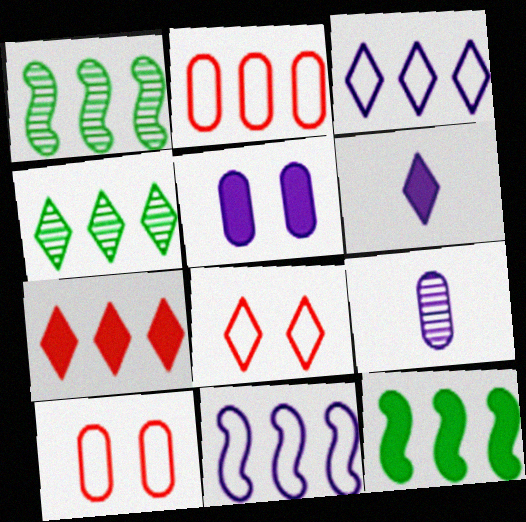[[1, 6, 10], 
[3, 4, 7], 
[4, 6, 8], 
[8, 9, 12]]